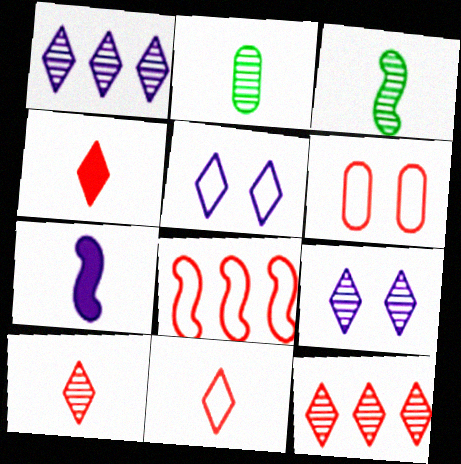[[2, 7, 11], 
[4, 10, 11], 
[6, 8, 11]]